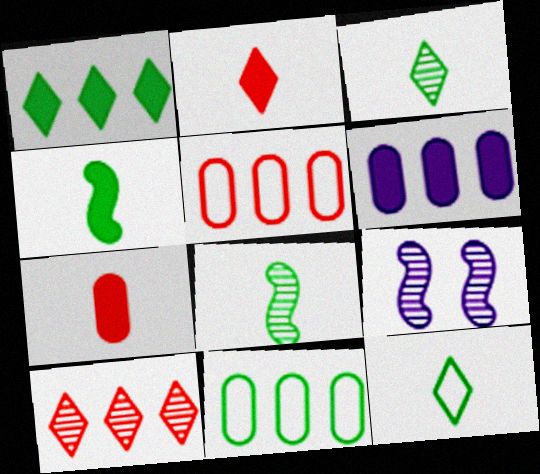[[2, 9, 11]]